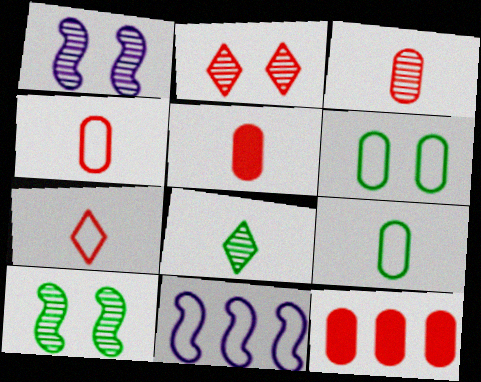[[3, 4, 5], 
[6, 7, 11]]